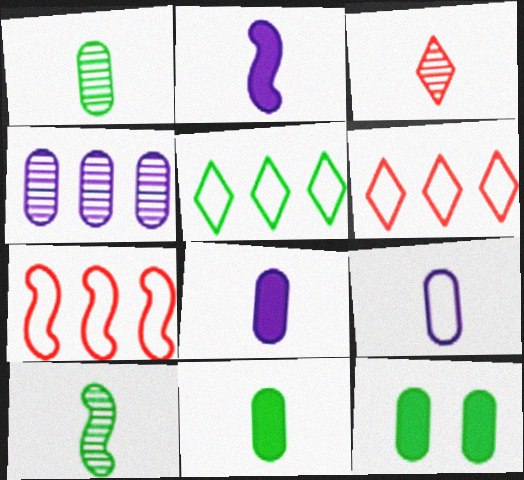[[5, 10, 12]]